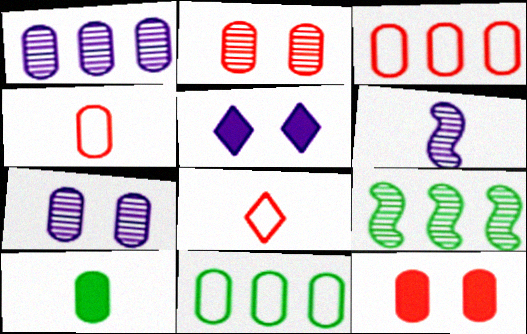[[3, 7, 10], 
[4, 5, 9], 
[6, 8, 10]]